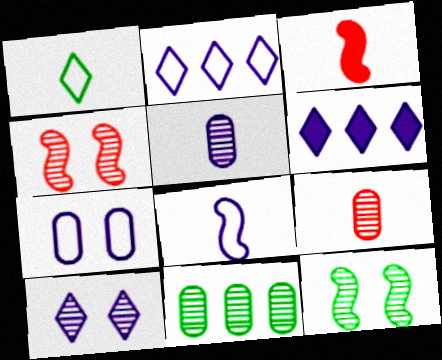[[1, 3, 5], 
[2, 7, 8]]